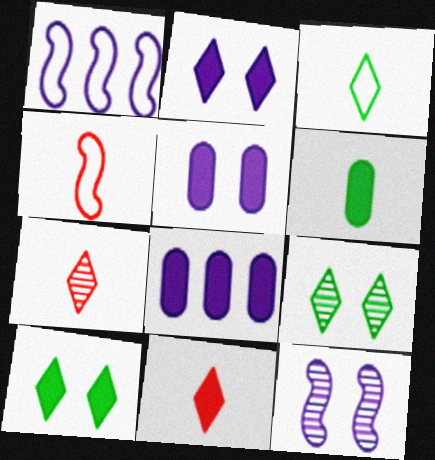[[4, 8, 9]]